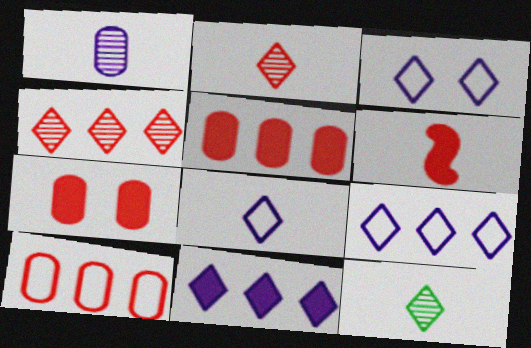[[3, 8, 9]]